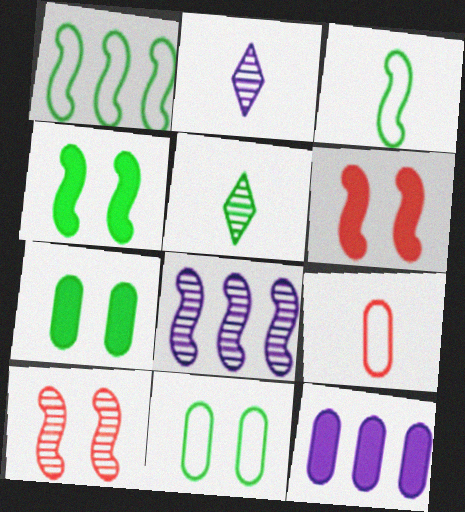[[1, 5, 7], 
[3, 6, 8]]